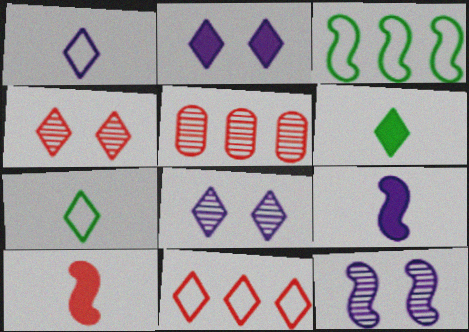[[3, 10, 12], 
[6, 8, 11]]